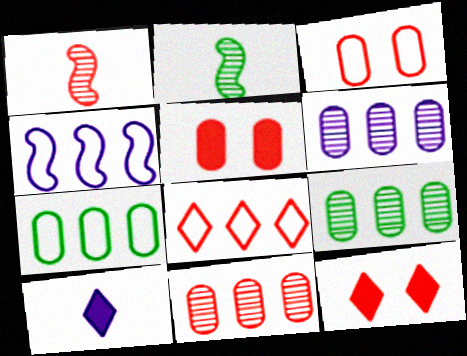[[1, 5, 8], 
[4, 7, 8], 
[6, 9, 11]]